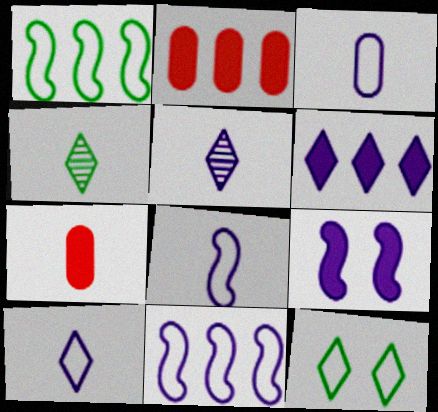[[3, 8, 10], 
[4, 7, 8]]